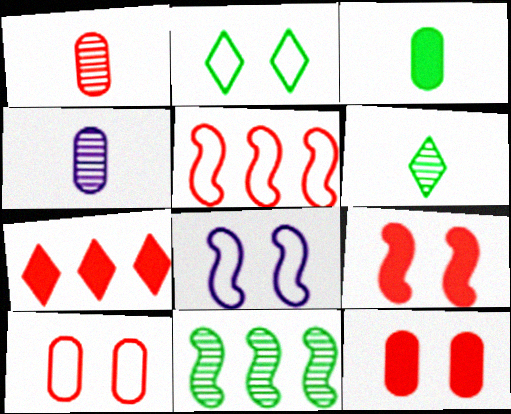[[2, 3, 11], 
[2, 8, 10]]